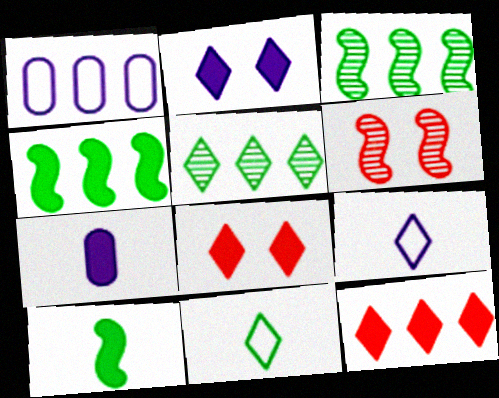[[1, 3, 12], 
[4, 7, 8], 
[5, 8, 9]]